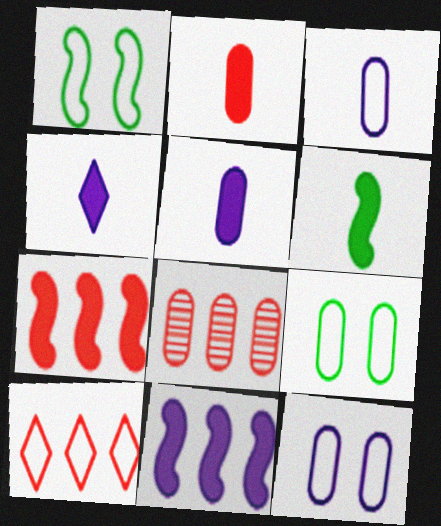[[1, 3, 10], 
[1, 4, 8], 
[2, 4, 6], 
[5, 8, 9], 
[7, 8, 10]]